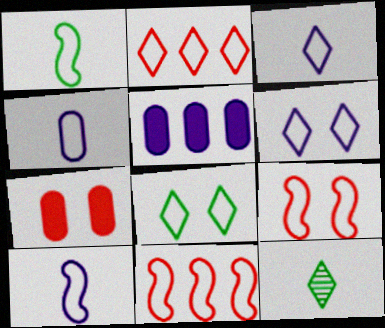[[2, 3, 8], 
[3, 4, 10], 
[4, 8, 11], 
[5, 9, 12]]